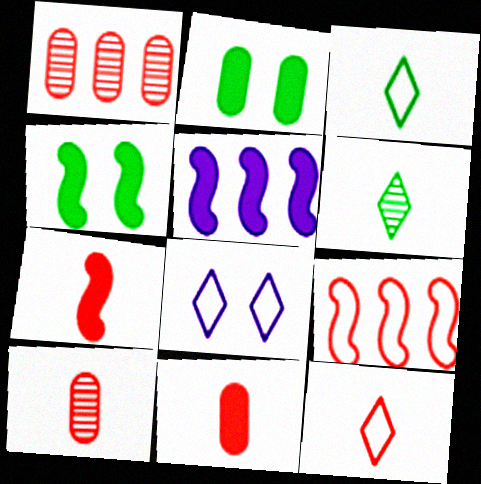[[4, 5, 7], 
[7, 10, 12]]